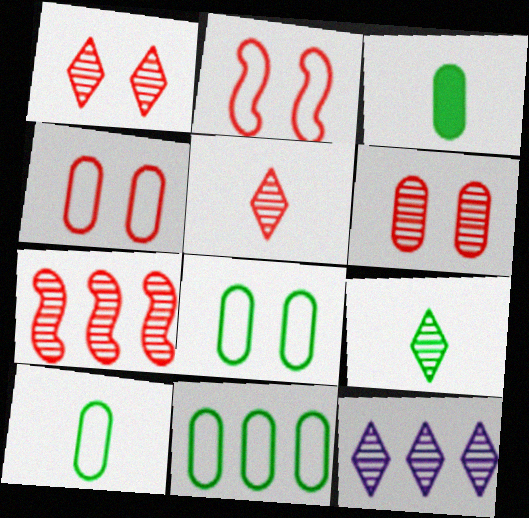[[1, 9, 12], 
[2, 3, 12], 
[5, 6, 7], 
[8, 10, 11]]